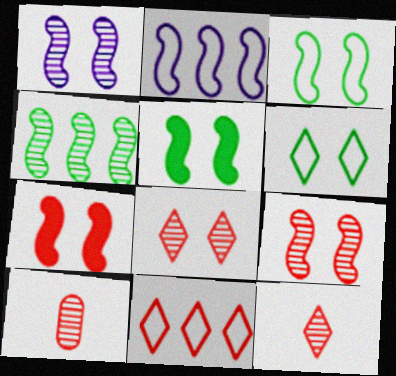[[1, 3, 7], 
[7, 10, 11]]